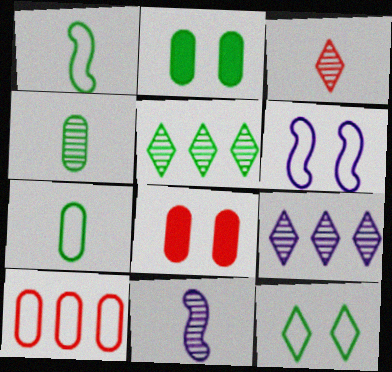[[1, 2, 5], 
[1, 8, 9], 
[3, 4, 11]]